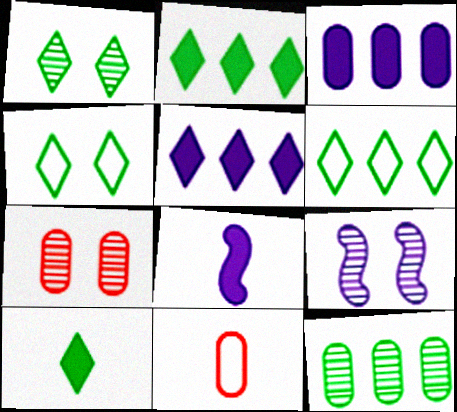[[1, 6, 10], 
[1, 7, 9], 
[2, 9, 11], 
[6, 7, 8]]